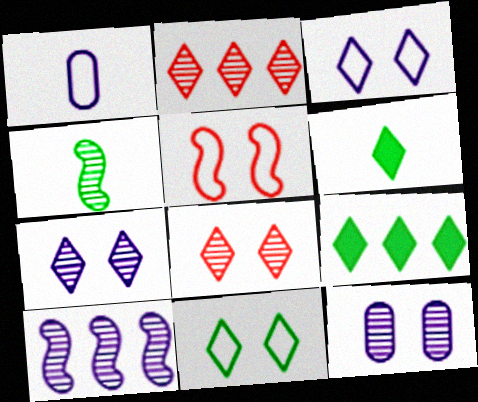[[2, 3, 6], 
[2, 4, 12]]